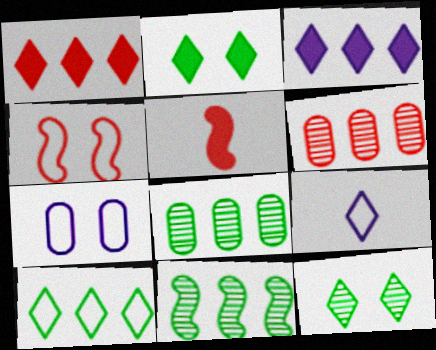[[1, 9, 12]]